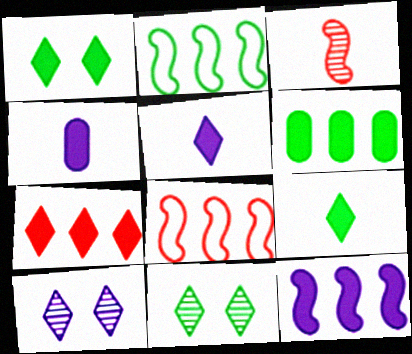[[1, 5, 7], 
[4, 8, 11], 
[6, 7, 12]]